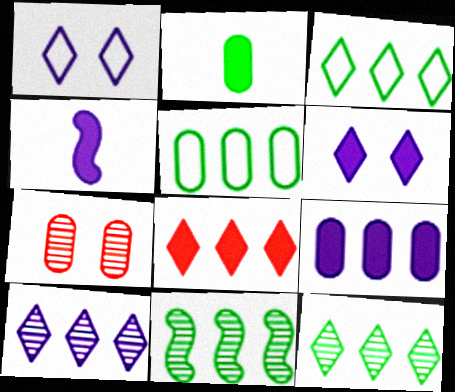[[3, 4, 7], 
[3, 8, 10], 
[4, 6, 9]]